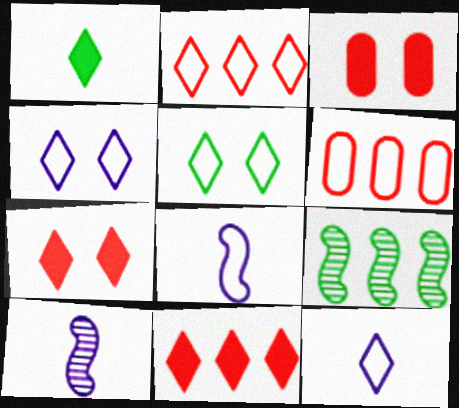[[2, 5, 12], 
[3, 9, 12], 
[5, 6, 8]]